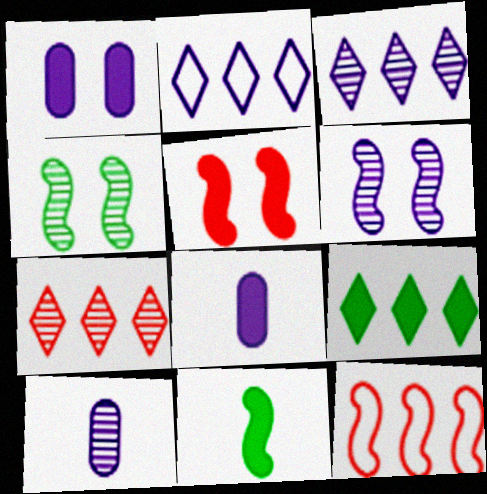[[2, 6, 8], 
[2, 7, 9], 
[3, 6, 10], 
[4, 7, 10], 
[5, 8, 9], 
[6, 11, 12]]